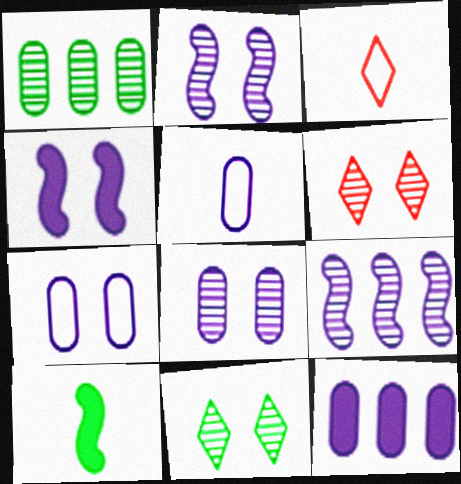[[1, 3, 4], 
[5, 8, 12]]